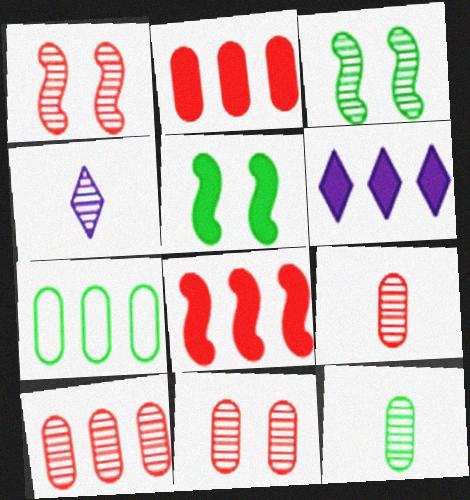[[3, 4, 10], 
[9, 10, 11]]